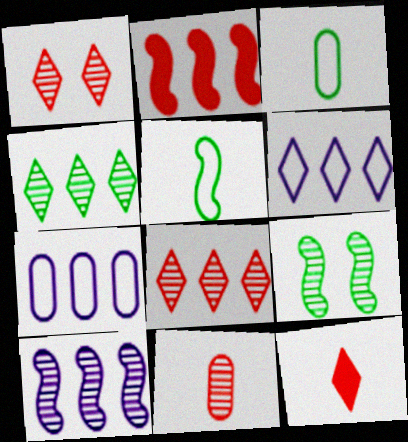[[2, 4, 7], 
[7, 9, 12]]